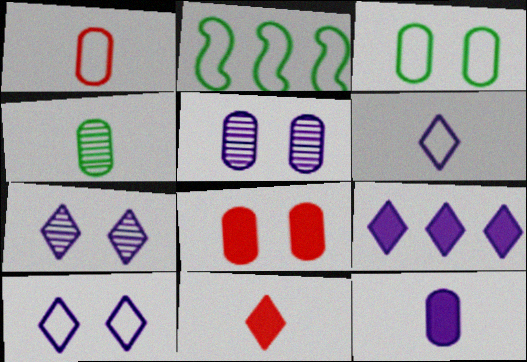[[1, 2, 10], 
[1, 4, 12], 
[2, 5, 11], 
[3, 5, 8], 
[6, 7, 9]]